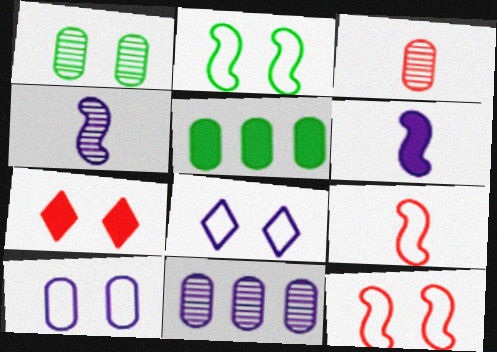[[1, 3, 11], 
[3, 5, 10], 
[5, 6, 7], 
[6, 8, 11]]